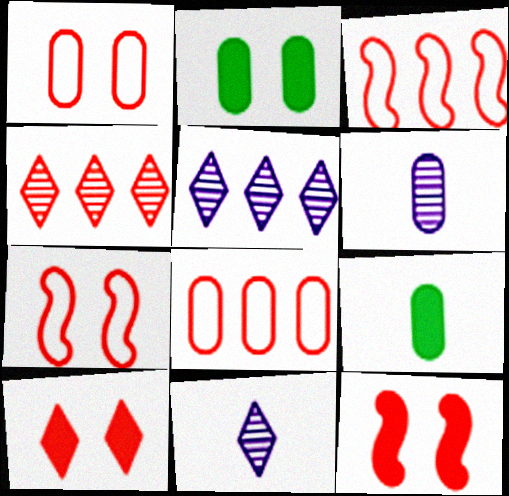[[2, 3, 11], 
[2, 6, 8], 
[5, 7, 9]]